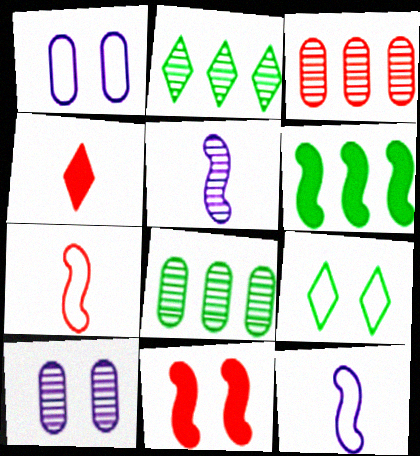[[9, 10, 11]]